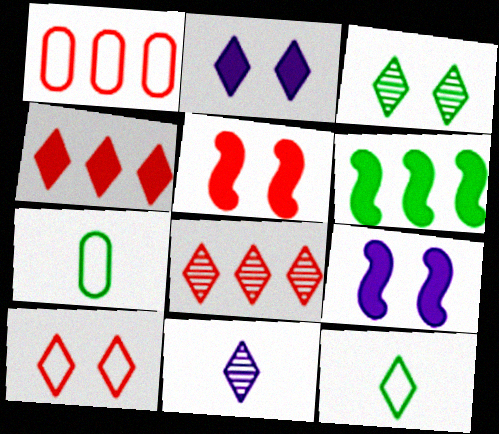[[2, 3, 10], 
[2, 8, 12], 
[3, 6, 7], 
[3, 8, 11], 
[7, 8, 9]]